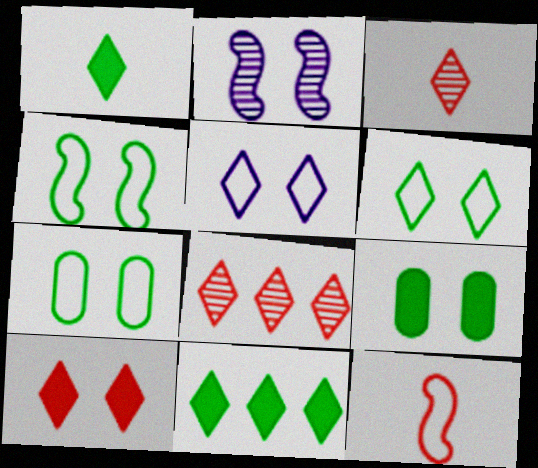[[1, 5, 8], 
[2, 7, 10], 
[3, 5, 11], 
[4, 6, 7]]